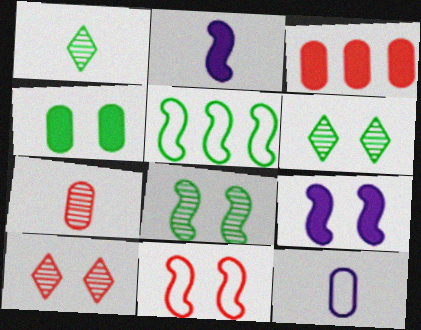[[1, 4, 5], 
[8, 9, 11]]